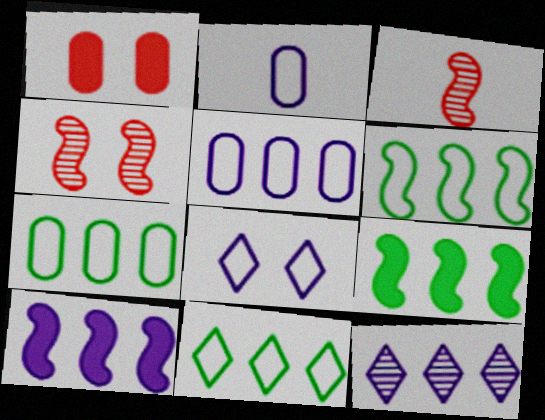[[5, 10, 12], 
[6, 7, 11]]